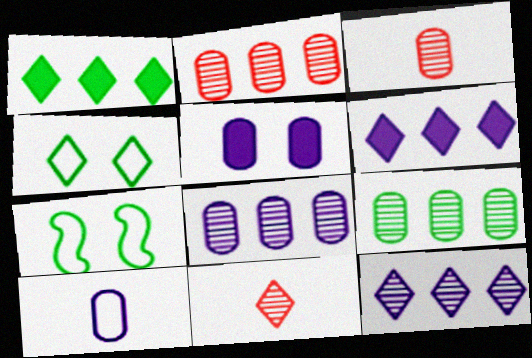[[2, 8, 9], 
[3, 6, 7], 
[4, 6, 11], 
[5, 8, 10]]